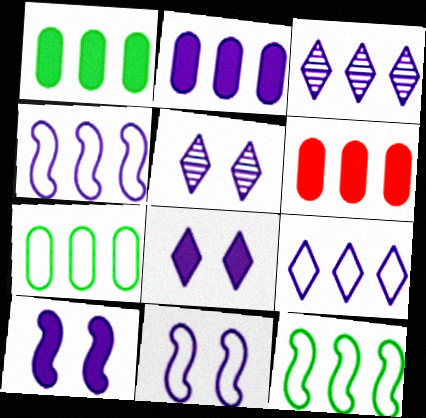[[1, 2, 6], 
[2, 3, 4], 
[3, 6, 12]]